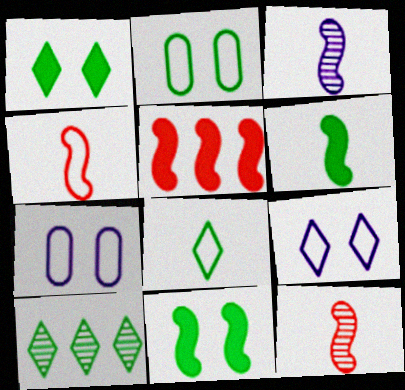[[1, 8, 10], 
[2, 6, 10], 
[3, 4, 6]]